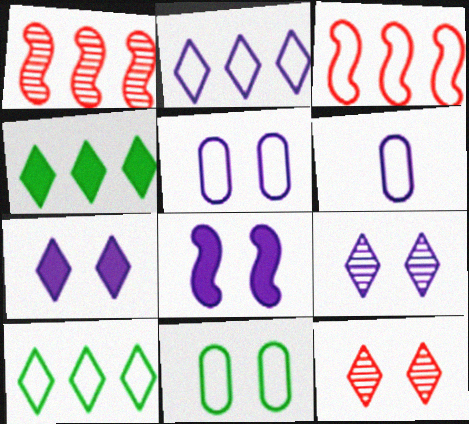[[5, 8, 9], 
[8, 11, 12]]